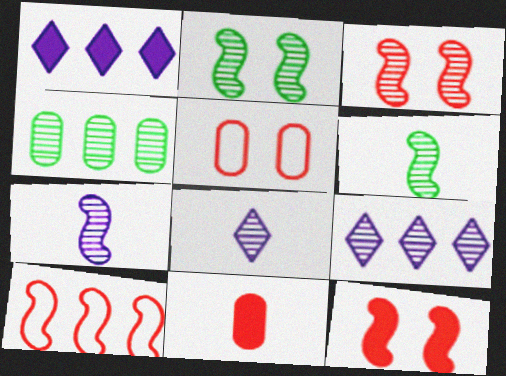[[1, 4, 10], 
[1, 5, 6], 
[3, 4, 8]]